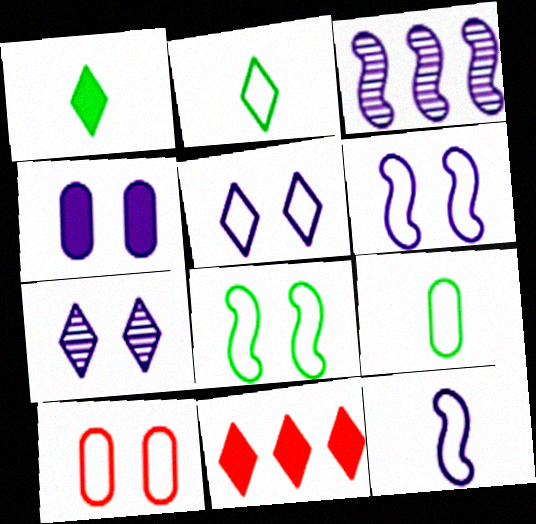[[1, 3, 10], 
[2, 7, 11], 
[4, 6, 7], 
[5, 8, 10]]